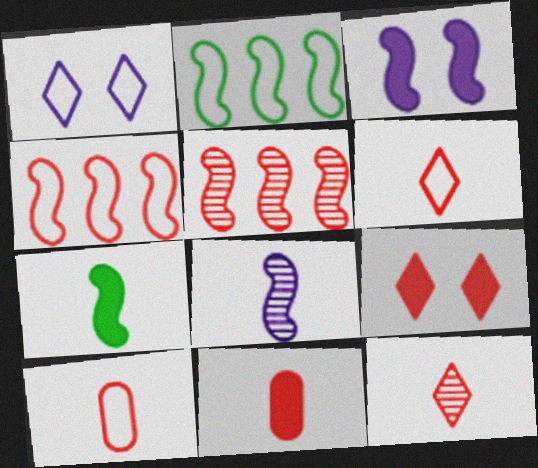[[1, 2, 10], 
[5, 9, 10]]